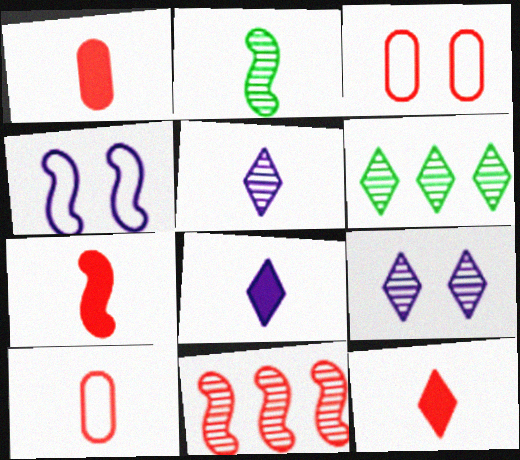[[1, 4, 6], 
[1, 7, 12], 
[2, 8, 10], 
[3, 11, 12]]